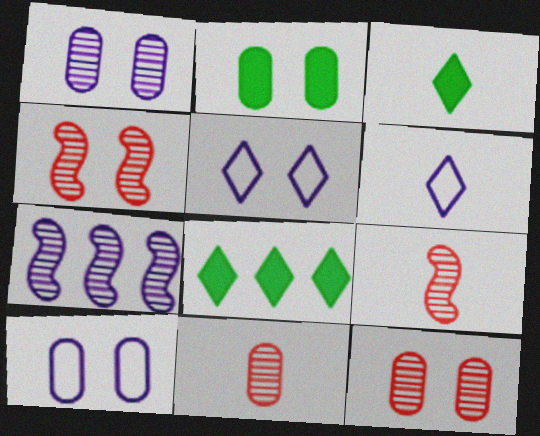[[2, 4, 5], 
[2, 10, 12], 
[8, 9, 10]]